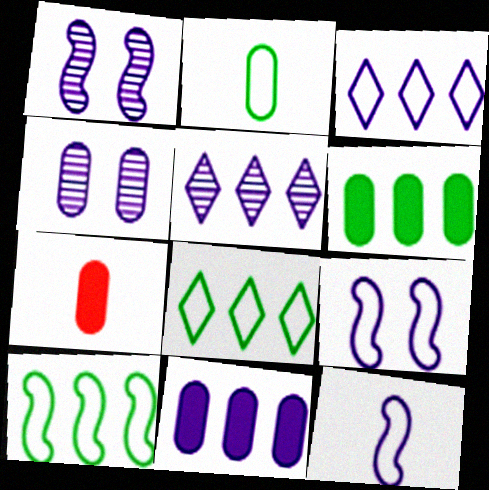[[1, 7, 8]]